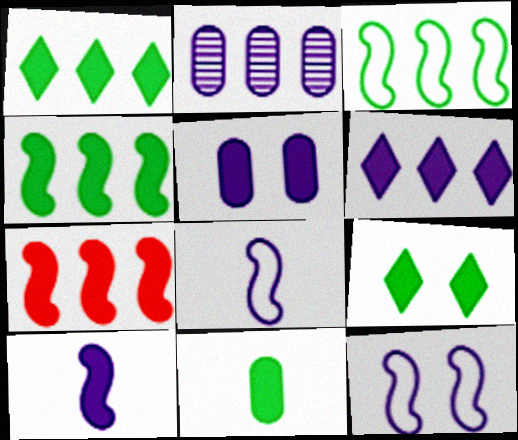[[4, 9, 11], 
[5, 6, 10]]